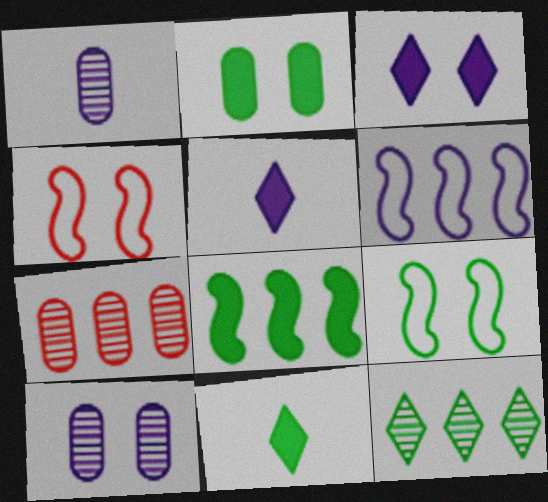[[1, 3, 6], 
[2, 8, 11], 
[5, 6, 10], 
[5, 7, 9]]